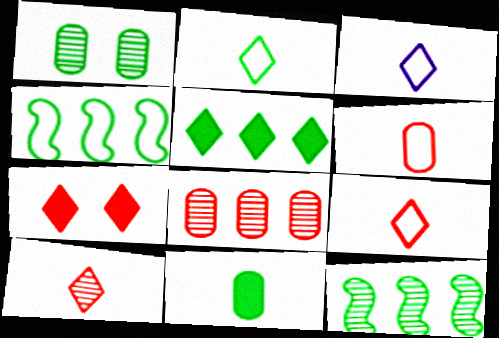[[2, 3, 9]]